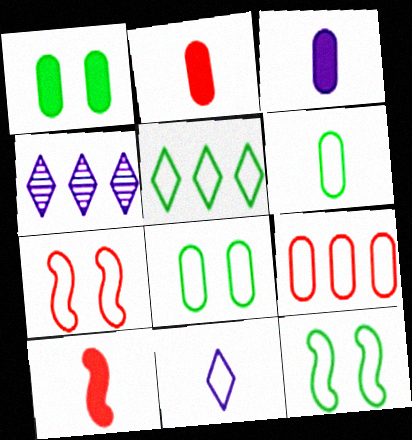[[2, 4, 12], 
[4, 8, 10], 
[5, 6, 12], 
[9, 11, 12]]